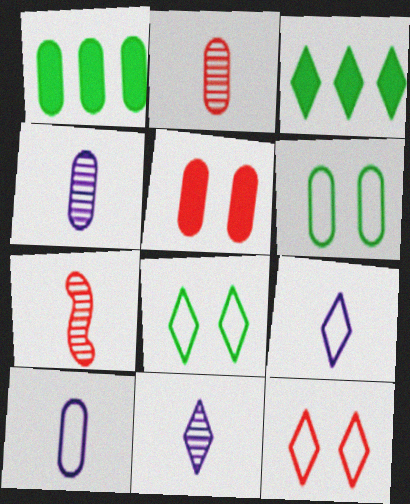[[3, 11, 12]]